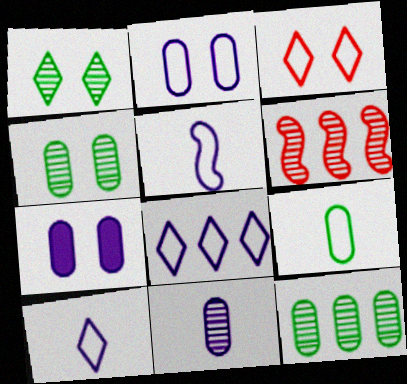[[1, 6, 11], 
[2, 5, 8]]